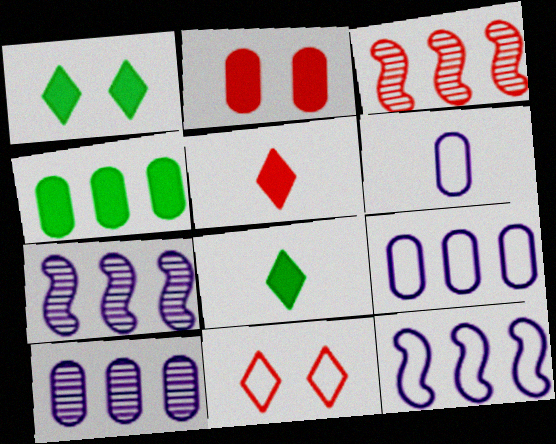[[1, 3, 6]]